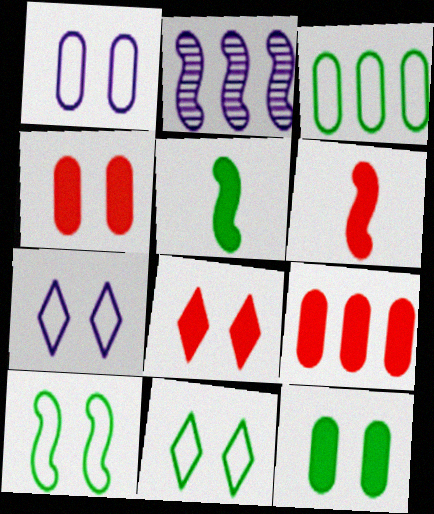[[2, 6, 10], 
[6, 8, 9]]